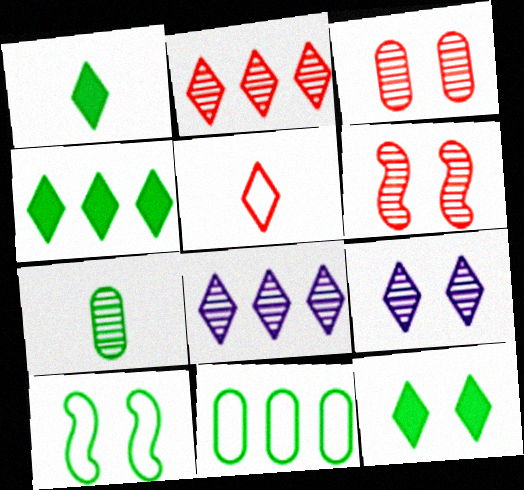[[1, 4, 12], 
[4, 5, 9], 
[4, 7, 10], 
[5, 8, 12], 
[6, 7, 8]]